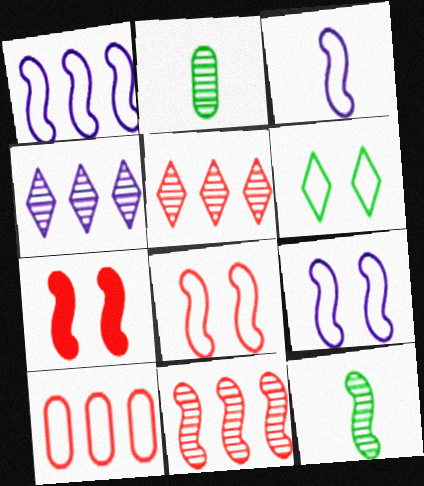[[1, 3, 9], 
[1, 7, 12], 
[3, 6, 10]]